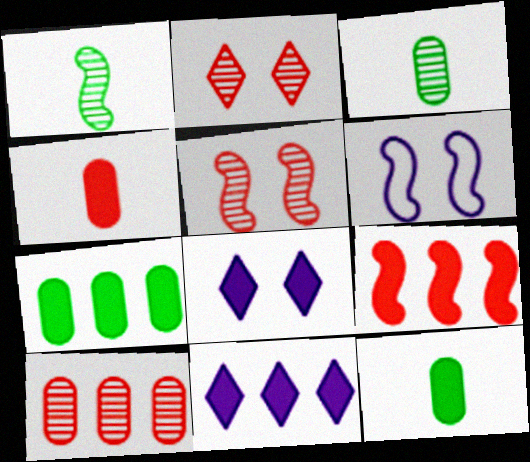[[1, 6, 9], 
[7, 9, 11], 
[8, 9, 12]]